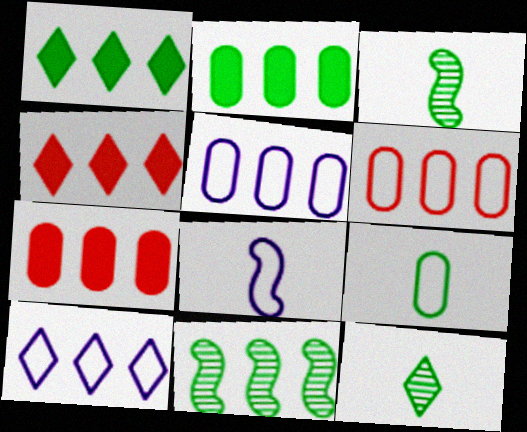[[4, 5, 11], 
[7, 10, 11]]